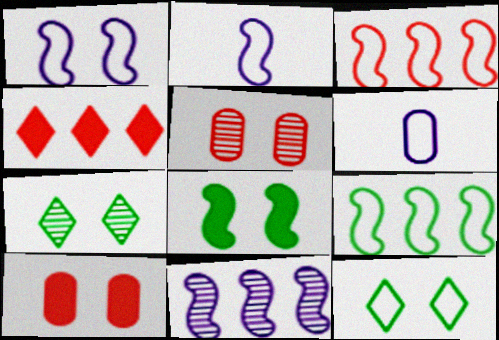[[1, 7, 10], 
[3, 6, 12]]